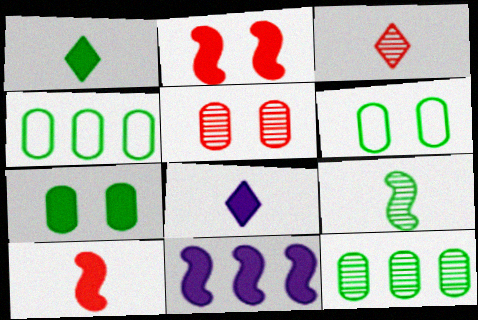[[3, 6, 11]]